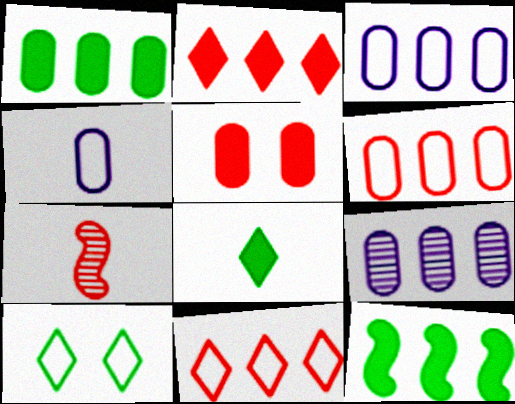[[1, 6, 9], 
[4, 7, 8], 
[5, 7, 11], 
[9, 11, 12]]